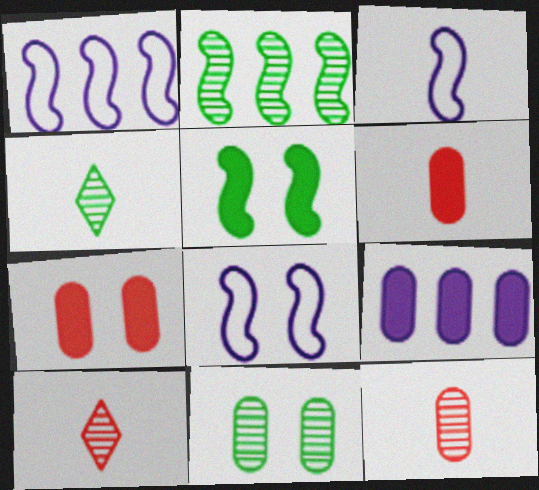[[1, 3, 8], 
[1, 4, 7], 
[2, 4, 11], 
[3, 4, 6]]